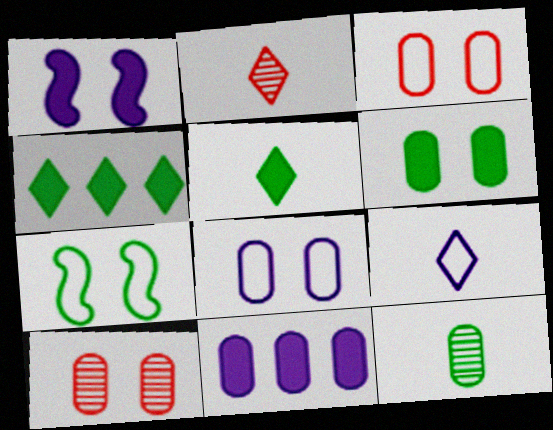[[2, 5, 9], 
[2, 7, 11], 
[3, 11, 12], 
[4, 7, 12], 
[6, 8, 10]]